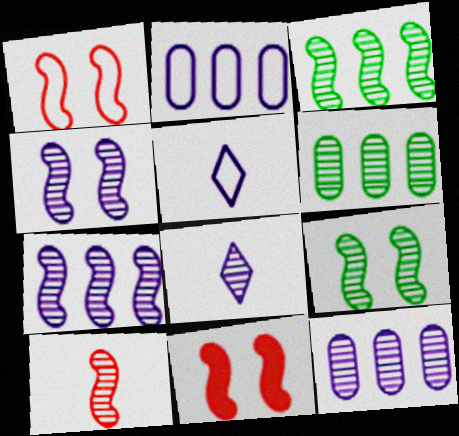[[3, 4, 10], 
[4, 8, 12], 
[5, 6, 11], 
[7, 9, 10]]